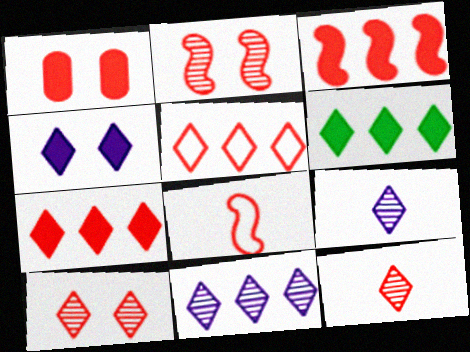[[2, 3, 8], 
[5, 6, 11]]